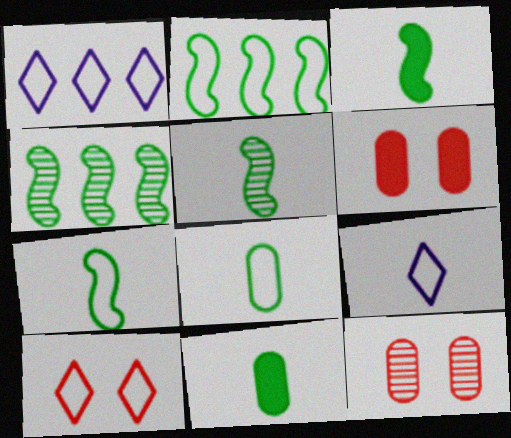[[1, 3, 12], 
[1, 5, 6], 
[3, 5, 7], 
[4, 6, 9]]